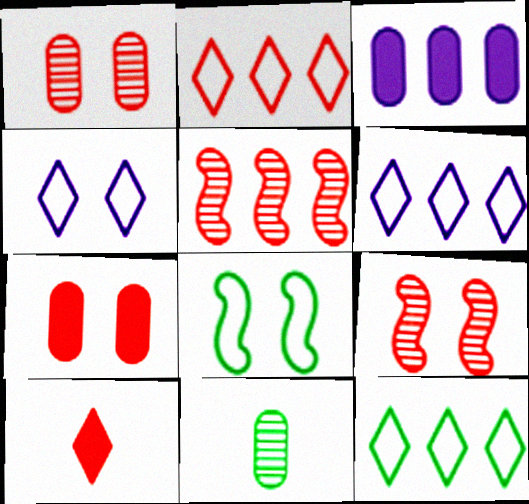[[2, 6, 12], 
[3, 5, 12]]